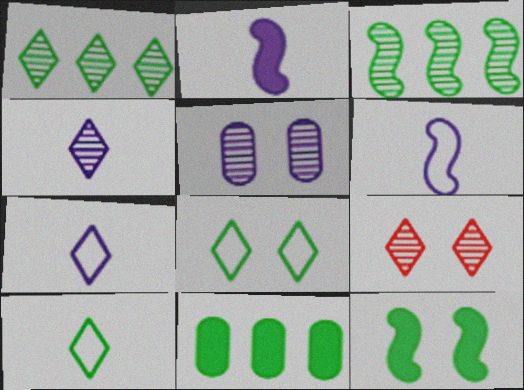[[1, 4, 9], 
[6, 9, 11]]